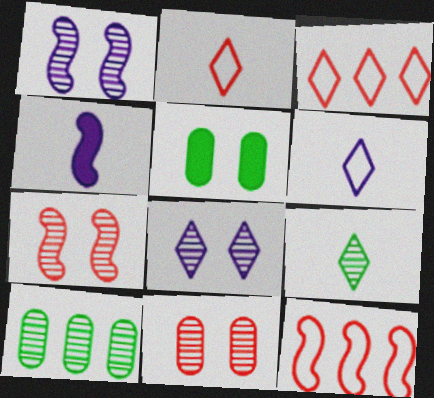[]